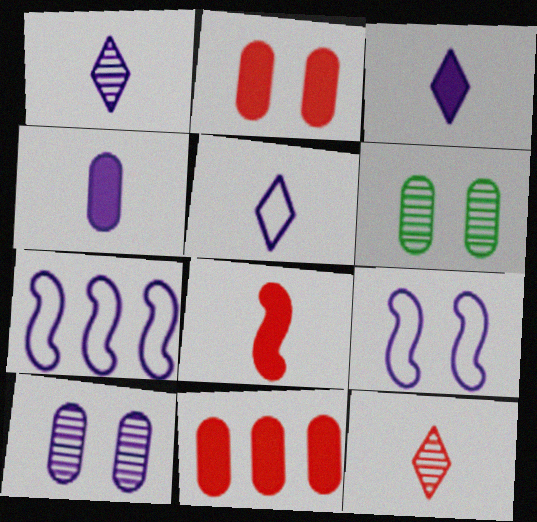[[1, 3, 5], 
[3, 7, 10]]